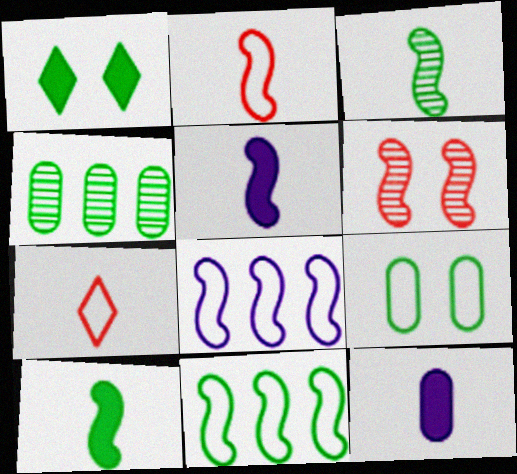[[2, 3, 5], 
[3, 7, 12], 
[5, 6, 11], 
[6, 8, 10], 
[7, 8, 9]]